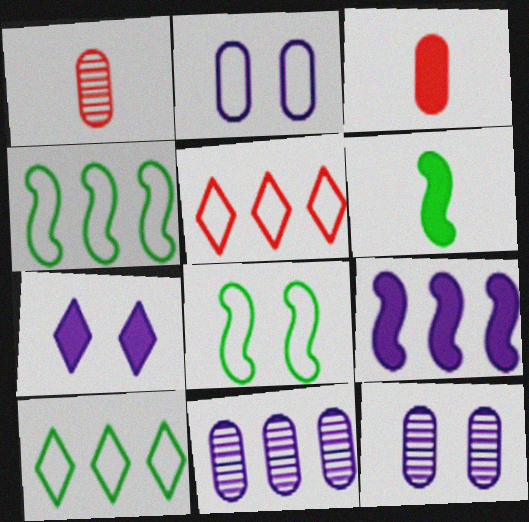[[1, 4, 7], 
[5, 6, 12]]